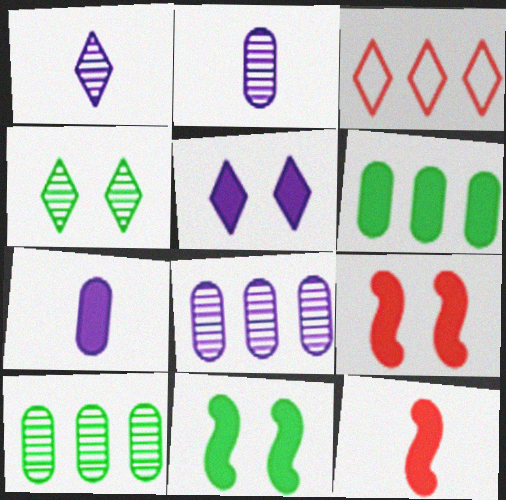[[2, 3, 11], 
[5, 6, 12]]